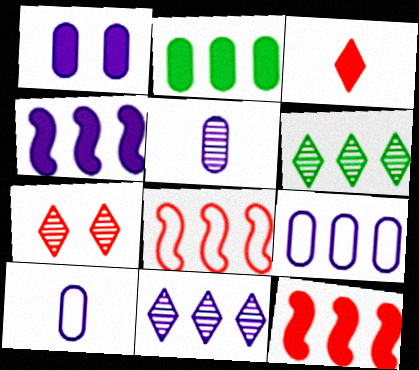[[1, 5, 9], 
[2, 8, 11], 
[4, 9, 11], 
[6, 9, 12]]